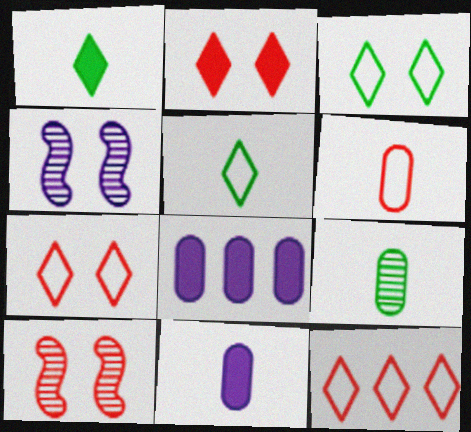[[5, 8, 10], 
[6, 9, 11]]